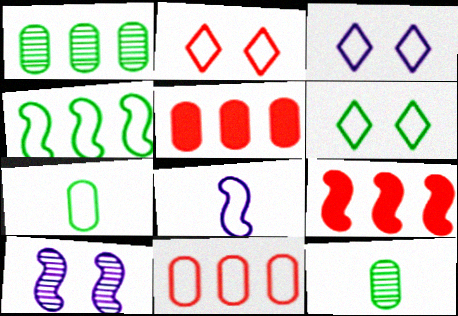[[2, 3, 6], 
[3, 9, 12], 
[4, 6, 7], 
[6, 8, 11]]